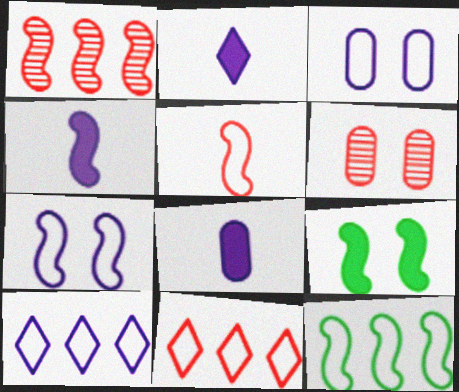[[2, 4, 8], 
[2, 6, 12], 
[5, 7, 12]]